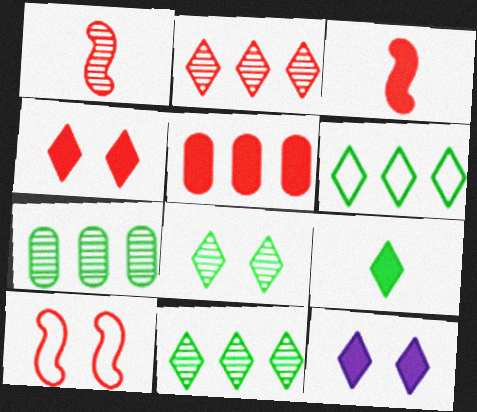[[3, 4, 5], 
[6, 8, 9]]